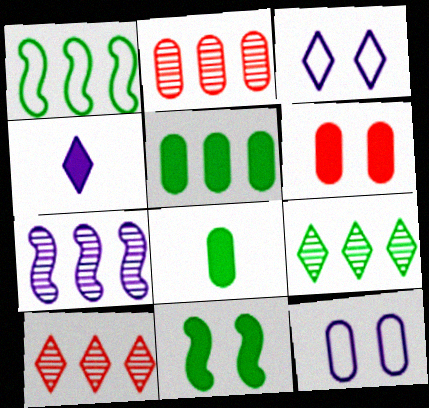[[1, 5, 9], 
[2, 7, 9], 
[2, 8, 12], 
[4, 7, 12]]